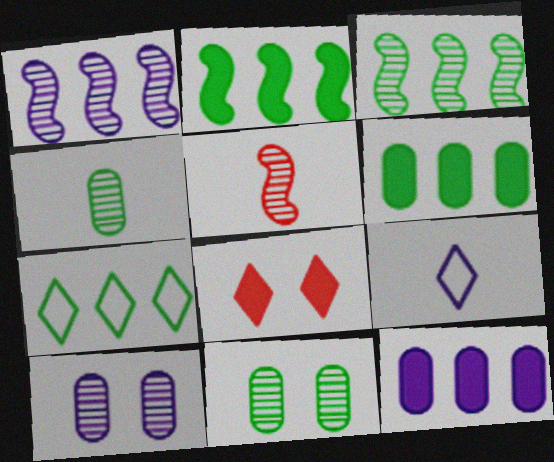[[3, 6, 7]]